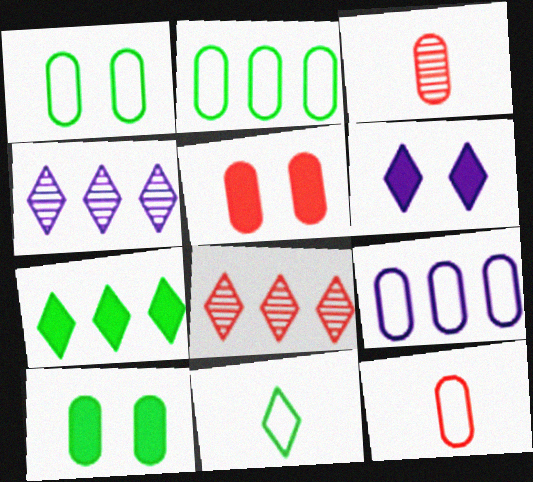[[1, 9, 12], 
[3, 9, 10], 
[6, 8, 11]]